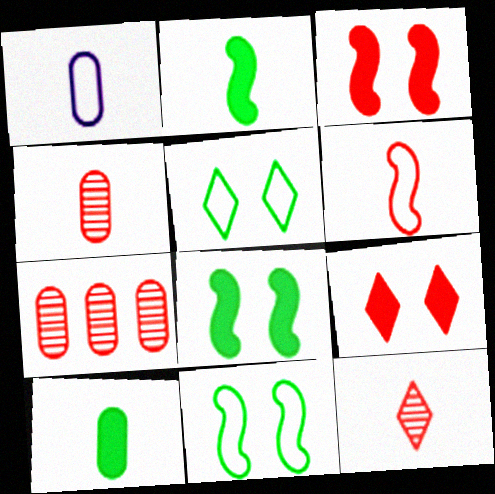[[1, 2, 12], 
[1, 4, 10], 
[6, 7, 9]]